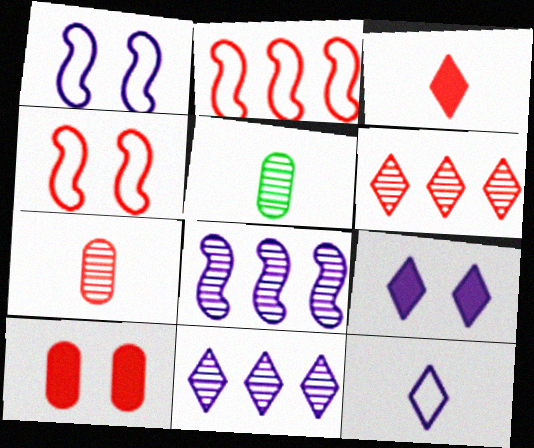[[2, 5, 9], 
[9, 11, 12]]